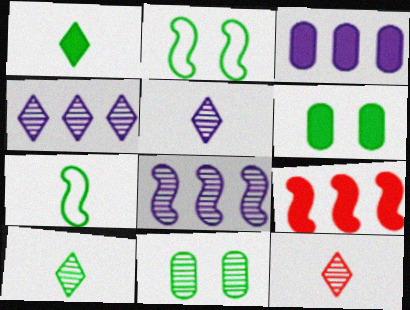[[2, 3, 12], 
[5, 10, 12], 
[8, 11, 12]]